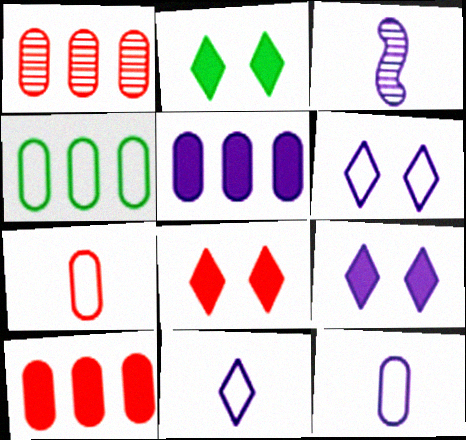[[1, 4, 5], 
[2, 8, 9], 
[3, 4, 8], 
[3, 5, 6]]